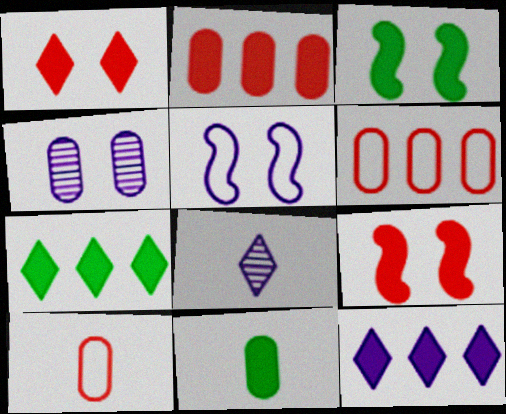[[3, 6, 8], 
[3, 7, 11], 
[4, 6, 11], 
[9, 11, 12]]